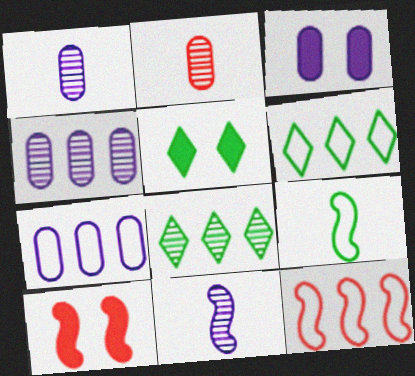[[1, 3, 7], 
[1, 5, 12], 
[1, 6, 10], 
[3, 5, 10], 
[6, 7, 12]]